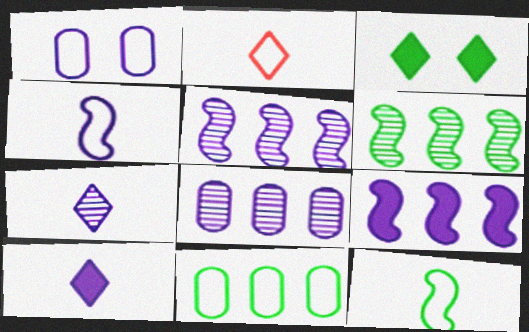[[1, 5, 10], 
[1, 7, 9]]